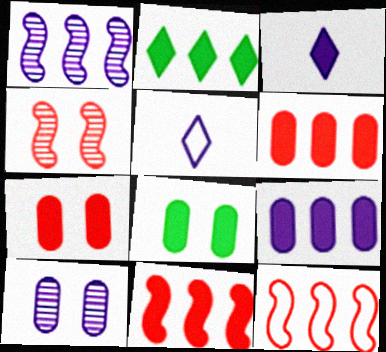[[2, 9, 11], 
[3, 8, 11]]